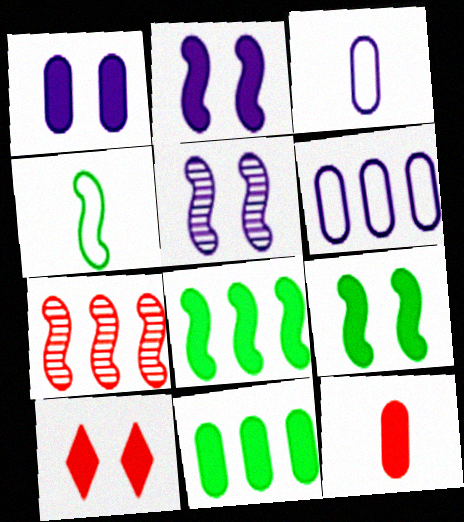[[1, 9, 10], 
[1, 11, 12], 
[2, 4, 7]]